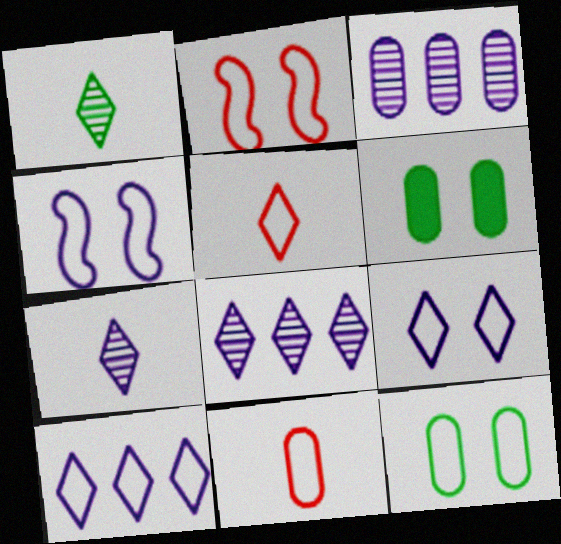[[2, 9, 12], 
[3, 6, 11]]